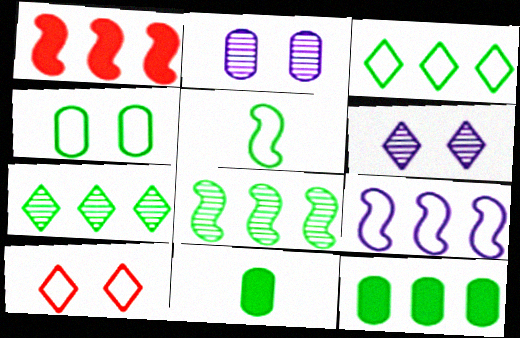[[1, 8, 9], 
[3, 4, 5], 
[3, 8, 12]]